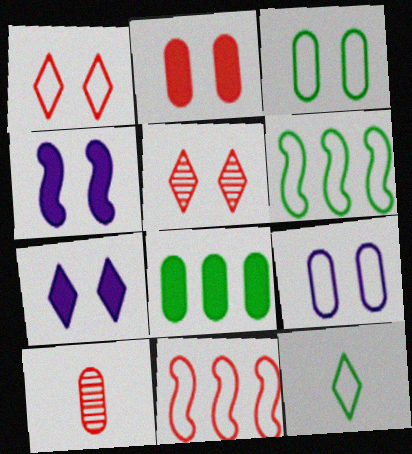[[3, 4, 5], 
[3, 6, 12], 
[6, 7, 10], 
[8, 9, 10], 
[9, 11, 12]]